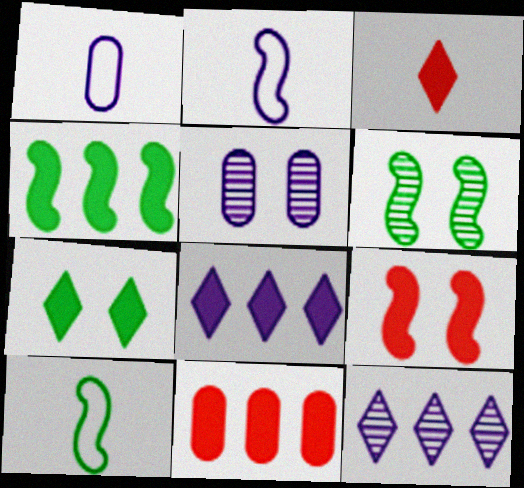[[2, 5, 8], 
[3, 7, 8], 
[3, 9, 11], 
[4, 6, 10], 
[4, 8, 11]]